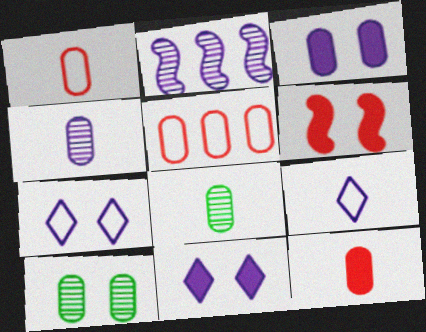[[2, 3, 9], 
[3, 5, 8], 
[6, 7, 10]]